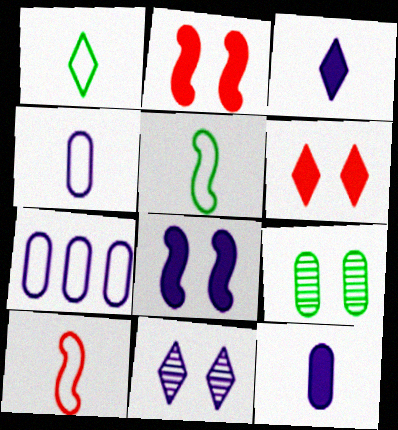[[1, 4, 10]]